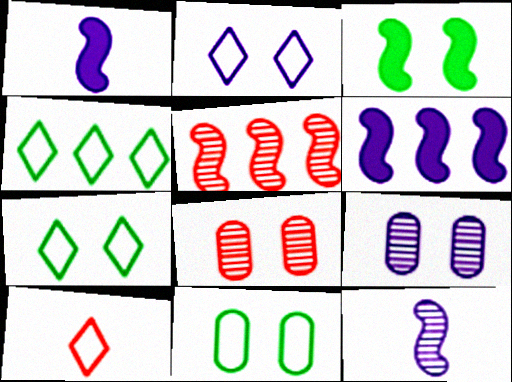[[1, 4, 8], 
[2, 3, 8], 
[2, 4, 10]]